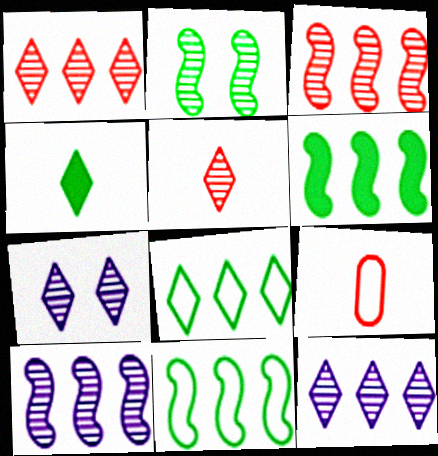[[6, 7, 9]]